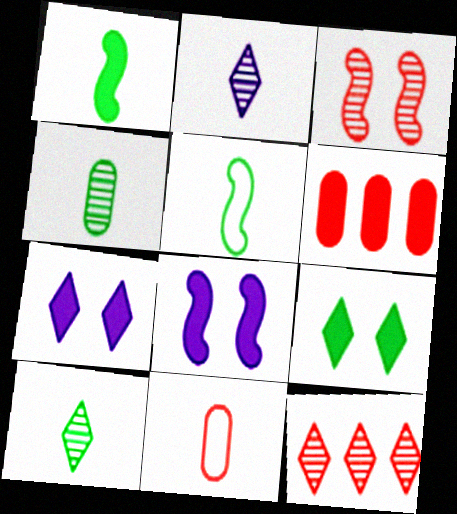[[1, 2, 11], 
[1, 6, 7]]